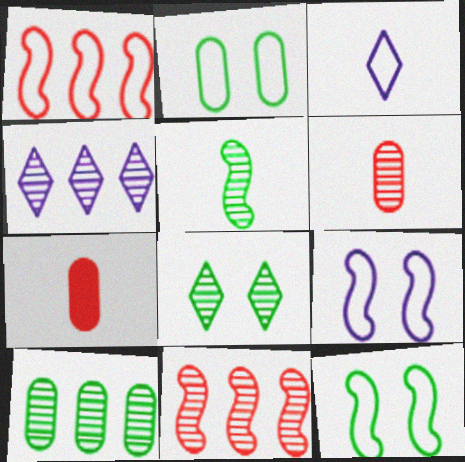[[1, 2, 3], 
[3, 5, 7], 
[4, 7, 12], 
[4, 10, 11], 
[5, 8, 10]]